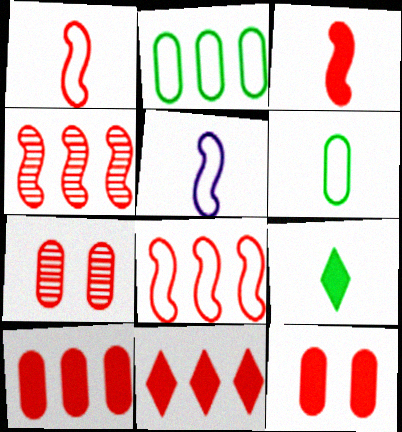[[1, 7, 11], 
[3, 11, 12]]